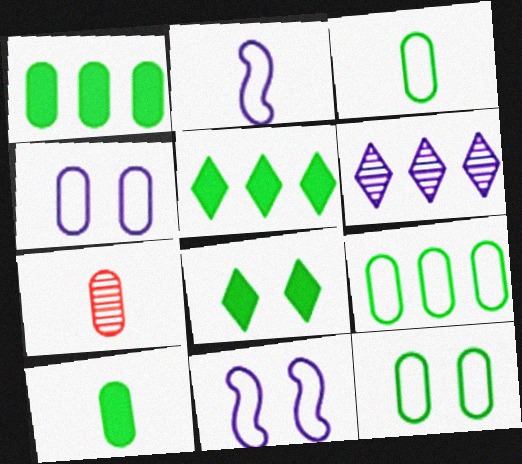[[1, 4, 7], 
[3, 9, 12], 
[5, 7, 11]]